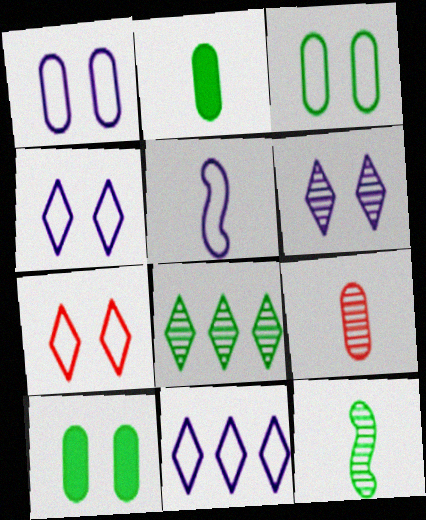[[1, 5, 11]]